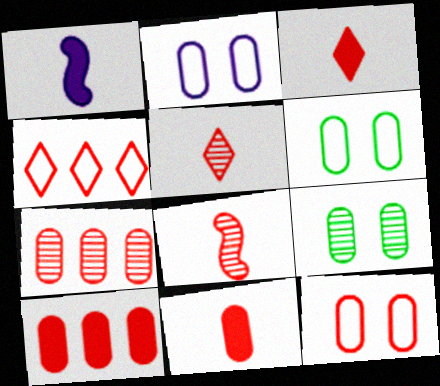[[1, 4, 9], 
[2, 6, 12], 
[7, 11, 12]]